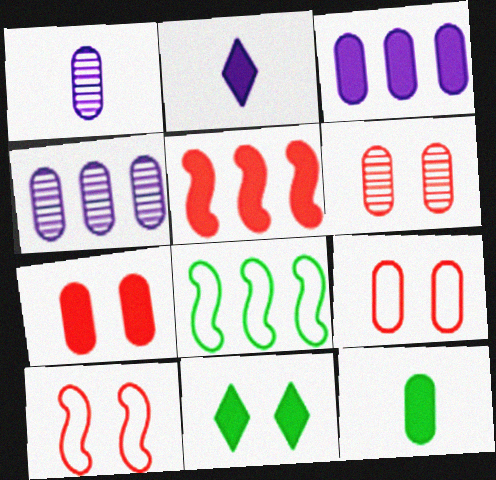[[2, 6, 8], 
[3, 7, 12], 
[4, 9, 12], 
[6, 7, 9]]